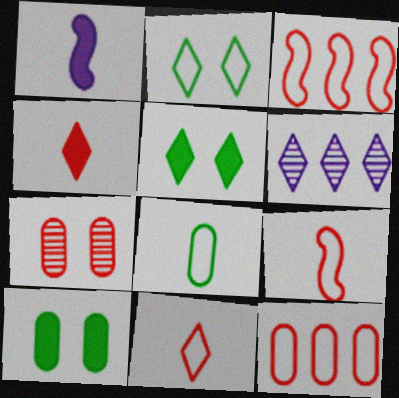[[2, 4, 6], 
[3, 4, 7], 
[5, 6, 11], 
[6, 9, 10]]